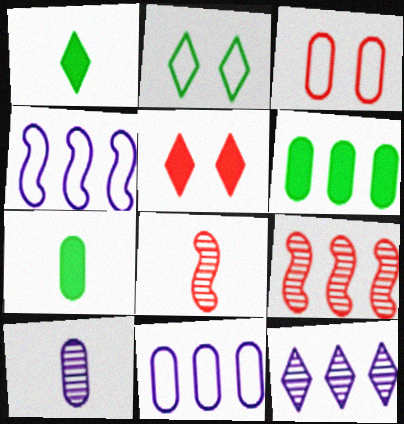[[3, 6, 10]]